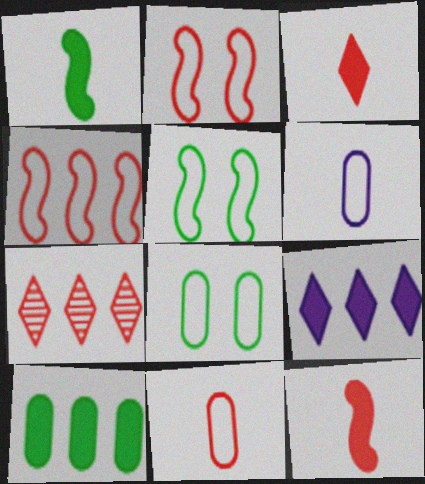[]